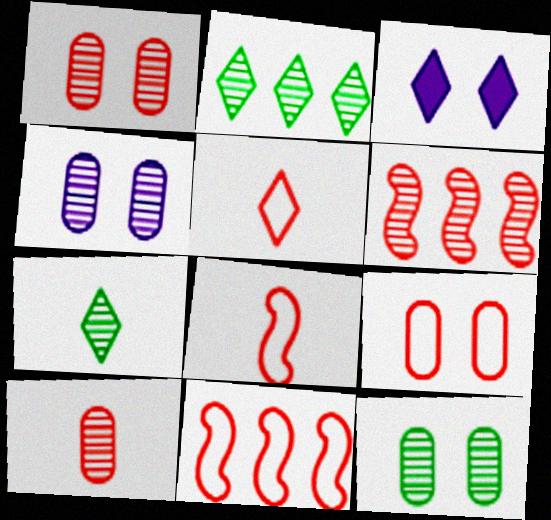[[1, 4, 12], 
[2, 3, 5], 
[4, 6, 7], 
[5, 9, 11]]